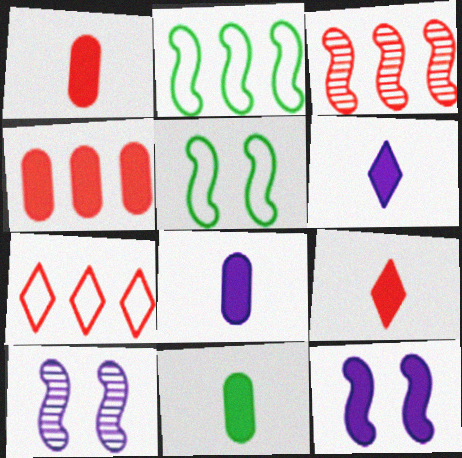[[1, 8, 11], 
[3, 4, 7], 
[7, 10, 11]]